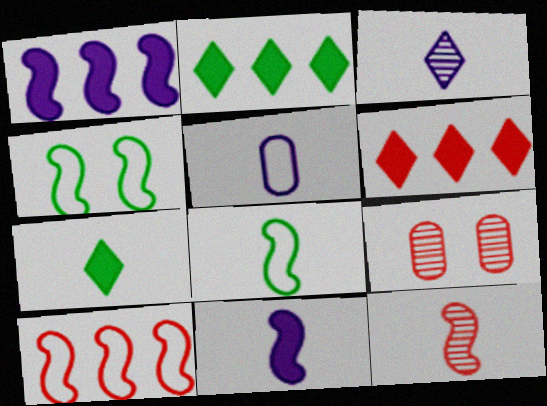[[1, 4, 12], 
[3, 5, 11], 
[5, 7, 12], 
[8, 11, 12]]